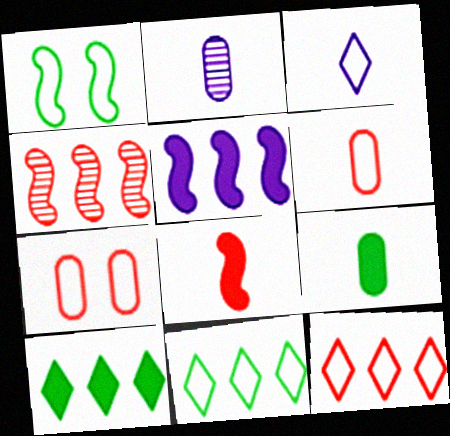[[2, 6, 9]]